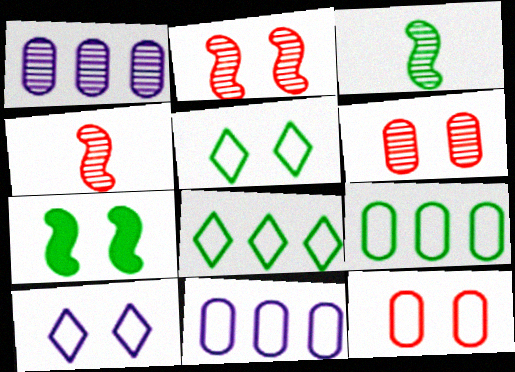[[6, 7, 10]]